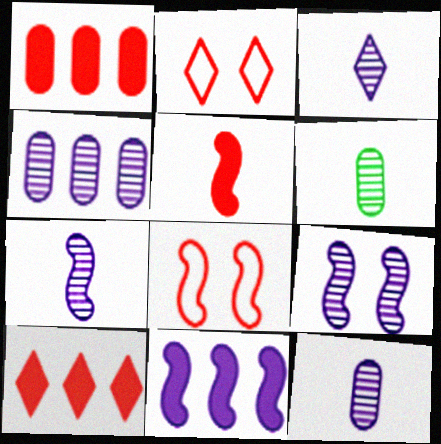[[2, 6, 11], 
[3, 4, 9], 
[3, 7, 12]]